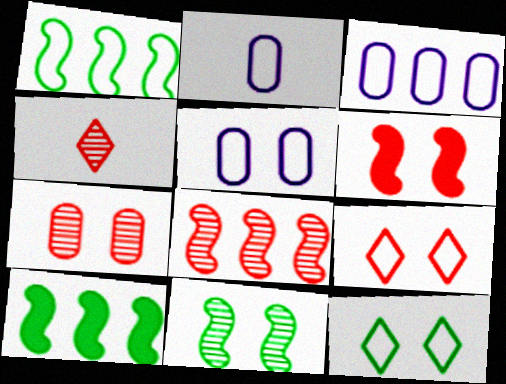[[1, 2, 9], 
[2, 3, 5], 
[4, 5, 10], 
[4, 7, 8], 
[6, 7, 9]]